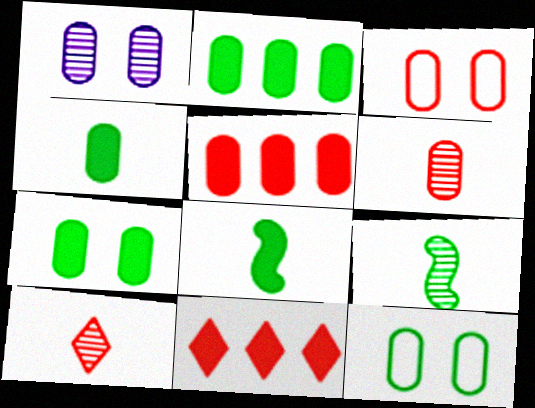[[1, 3, 7], 
[2, 4, 7], 
[3, 5, 6]]